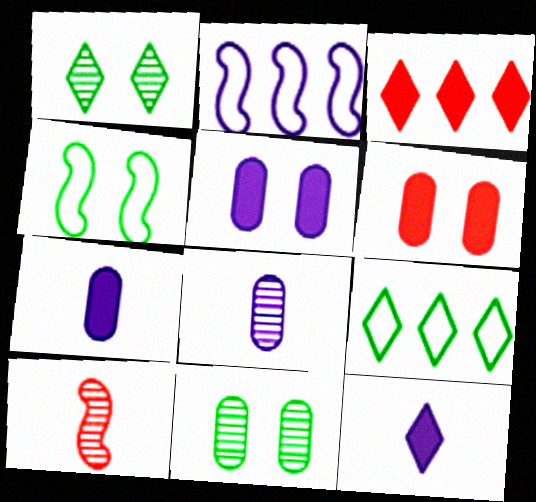[[3, 4, 8], 
[5, 9, 10]]